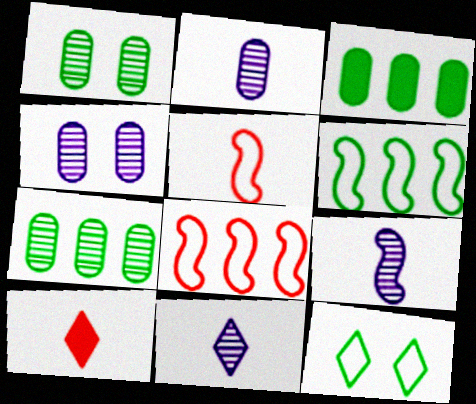[[2, 9, 11], 
[4, 6, 10]]